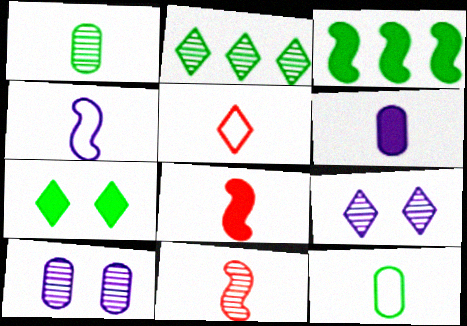[[2, 10, 11], 
[3, 5, 10], 
[4, 5, 12]]